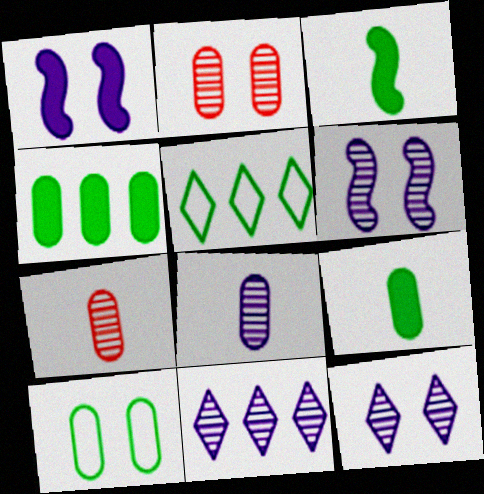[[1, 5, 7], 
[6, 8, 11]]